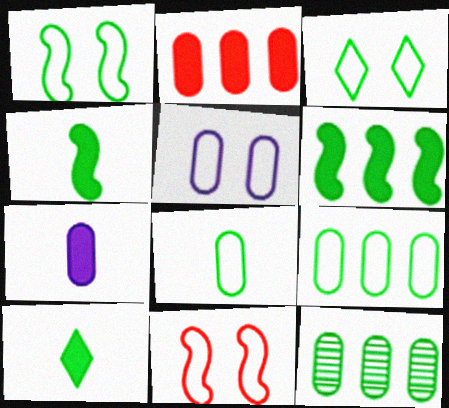[[1, 10, 12], 
[3, 4, 12], 
[3, 5, 11]]